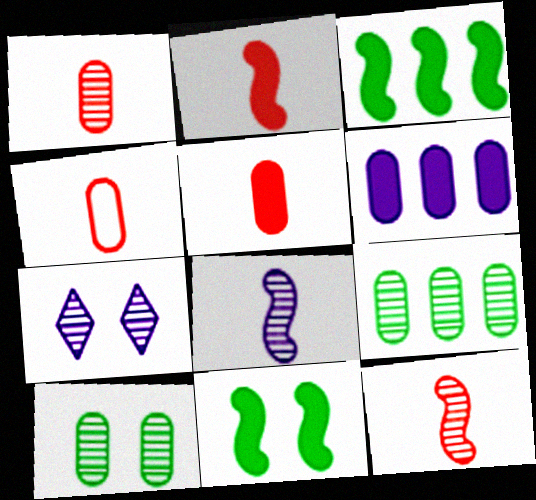[[1, 4, 5], 
[3, 4, 7], 
[4, 6, 10], 
[7, 9, 12]]